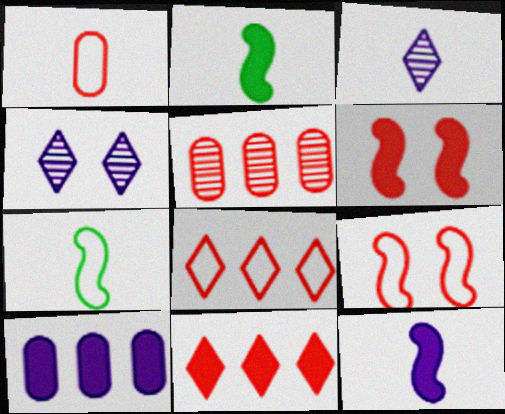[[1, 2, 3], 
[1, 8, 9]]